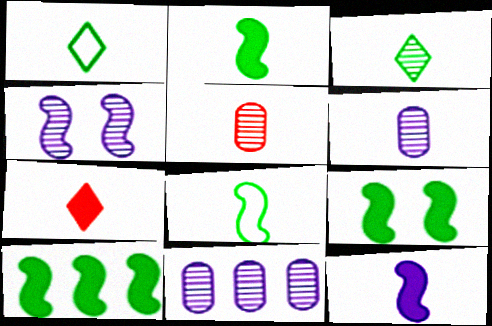[[1, 5, 12], 
[2, 9, 10], 
[6, 7, 8]]